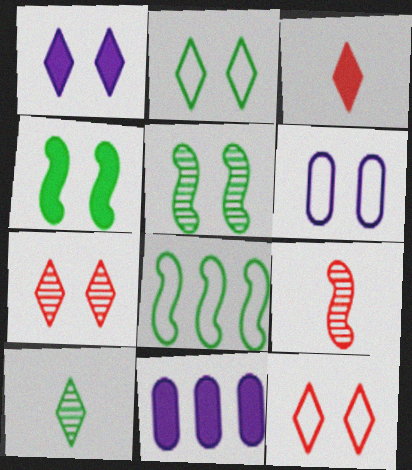[[1, 2, 7], 
[2, 9, 11], 
[3, 4, 11], 
[4, 6, 7]]